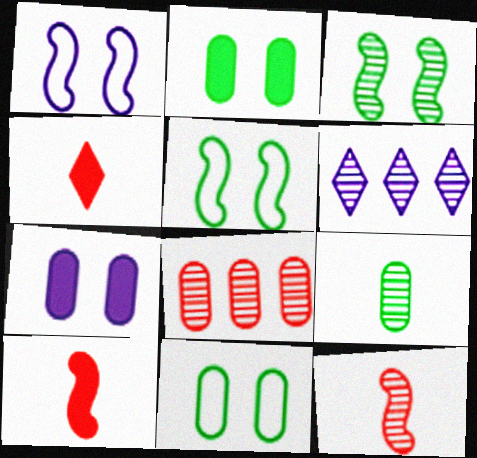[[6, 10, 11]]